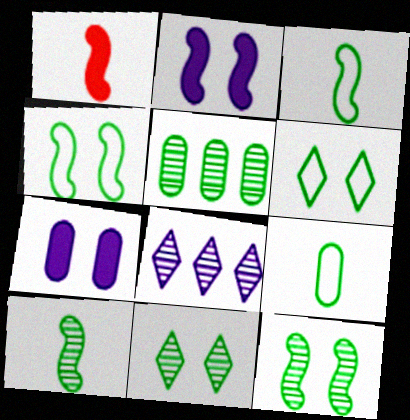[[5, 10, 11]]